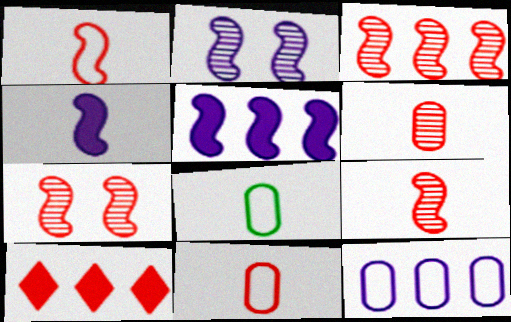[[2, 8, 10], 
[3, 7, 9], 
[7, 10, 11]]